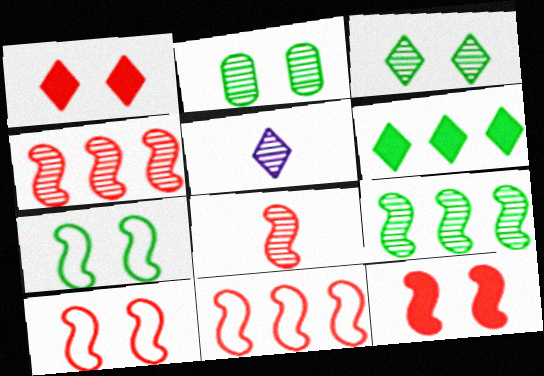[[2, 4, 5], 
[8, 11, 12]]